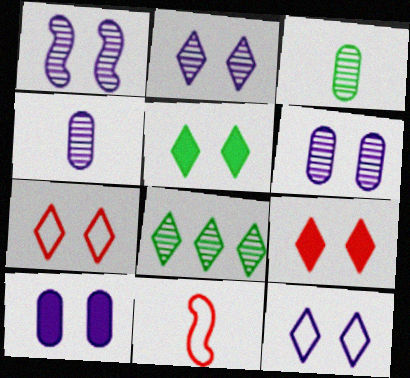[[1, 2, 6], 
[1, 10, 12], 
[2, 5, 7], 
[8, 10, 11]]